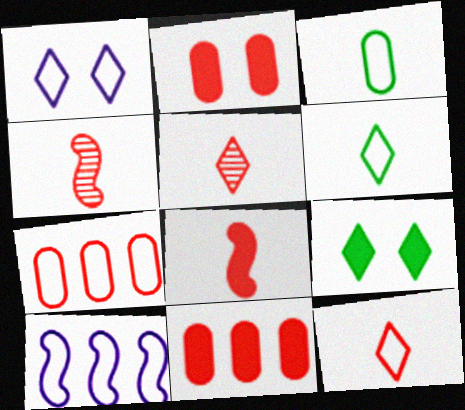[]